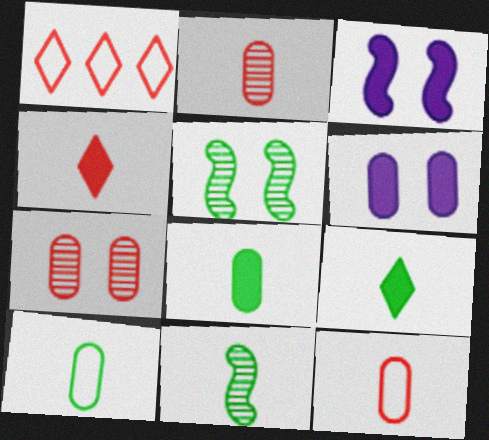[[1, 6, 11], 
[9, 10, 11]]